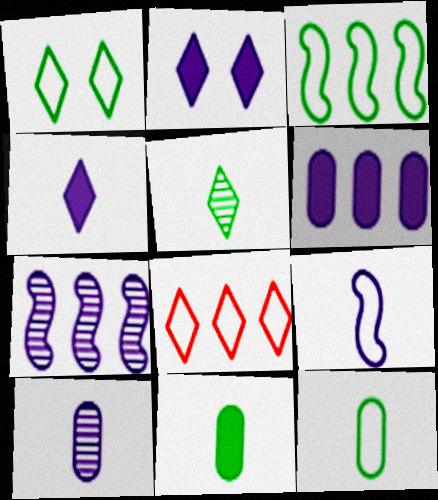[[1, 3, 12], 
[2, 5, 8], 
[4, 9, 10]]